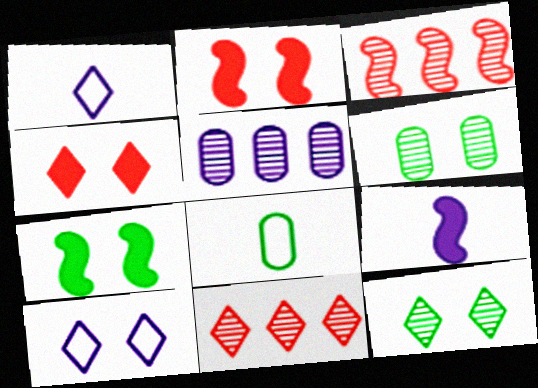[[2, 6, 10], 
[4, 10, 12], 
[5, 9, 10]]